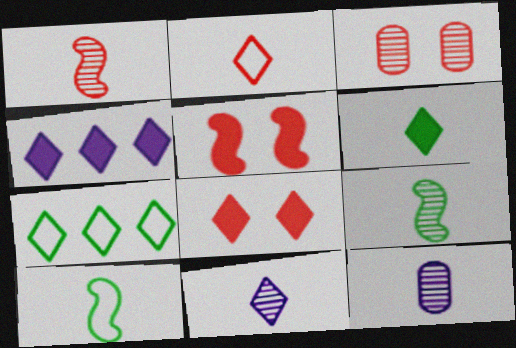[[2, 6, 11], 
[3, 4, 10], 
[4, 6, 8], 
[5, 7, 12], 
[7, 8, 11]]